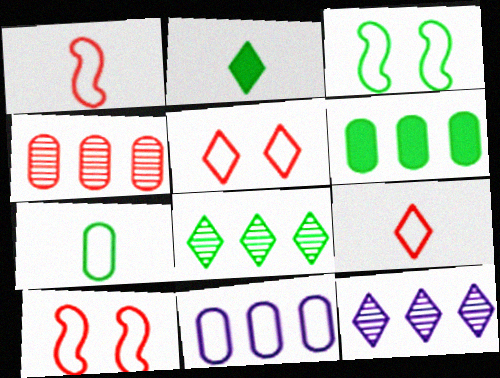[[2, 5, 12], 
[3, 9, 11], 
[4, 6, 11]]